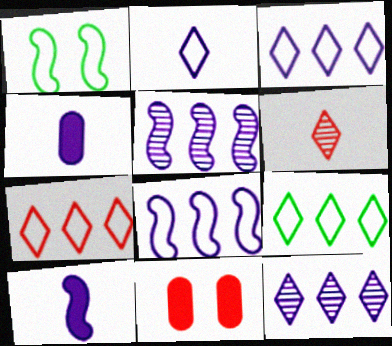[[3, 7, 9]]